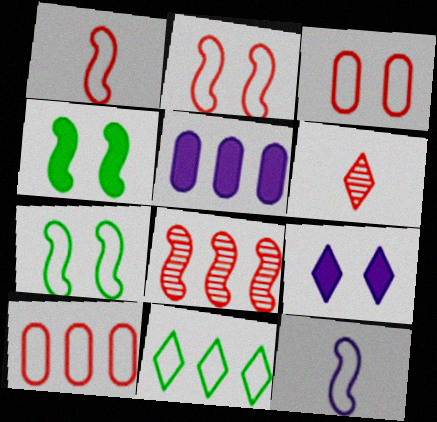[[3, 11, 12], 
[4, 8, 12], 
[5, 6, 7], 
[5, 8, 11], 
[6, 9, 11]]